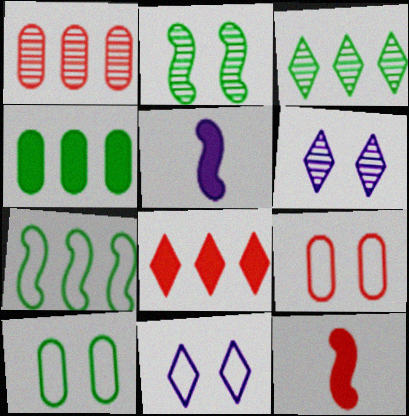[[3, 4, 7], 
[3, 5, 9]]